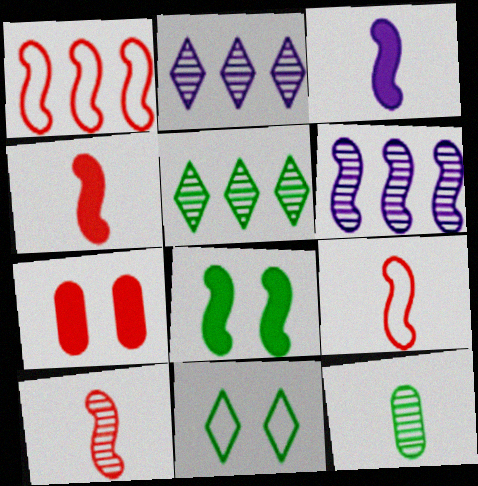[[4, 9, 10], 
[6, 8, 9]]